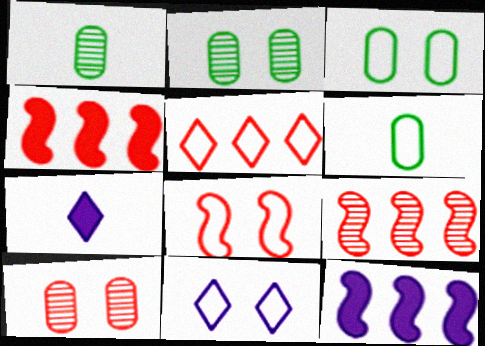[[1, 4, 11], 
[3, 7, 9], 
[3, 8, 11]]